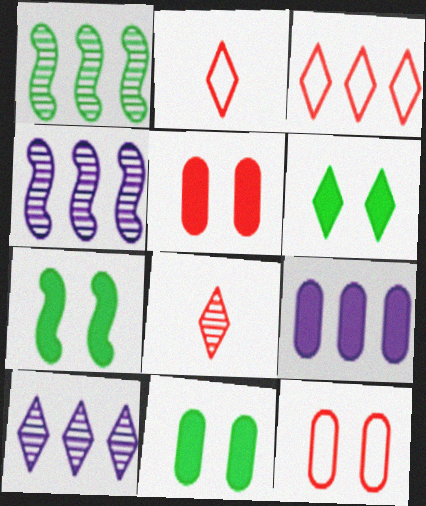[[1, 3, 9], 
[2, 4, 11], 
[2, 6, 10], 
[6, 7, 11]]